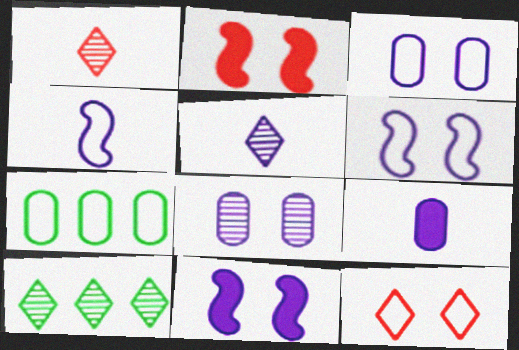[[1, 7, 11], 
[2, 5, 7], 
[4, 5, 9], 
[4, 7, 12]]